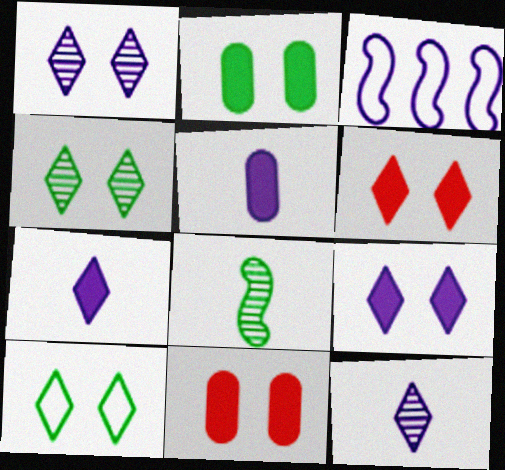[[1, 3, 5], 
[1, 6, 10]]